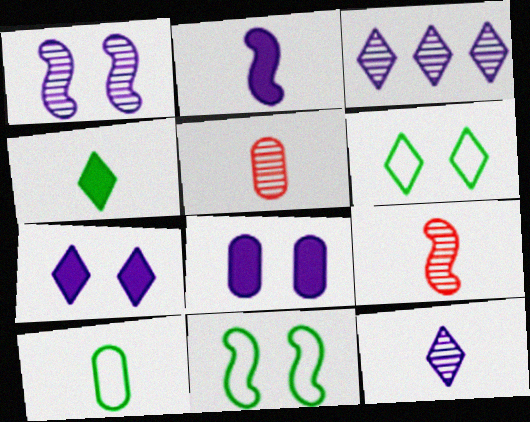[]